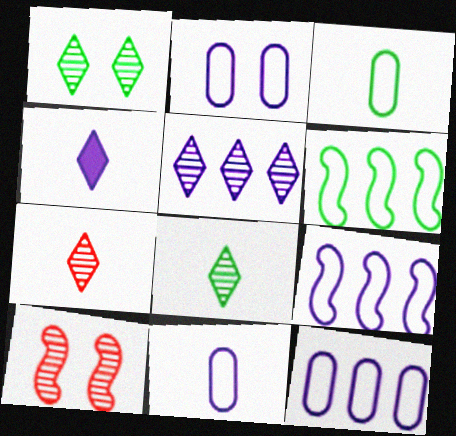[[1, 5, 7], 
[2, 11, 12]]